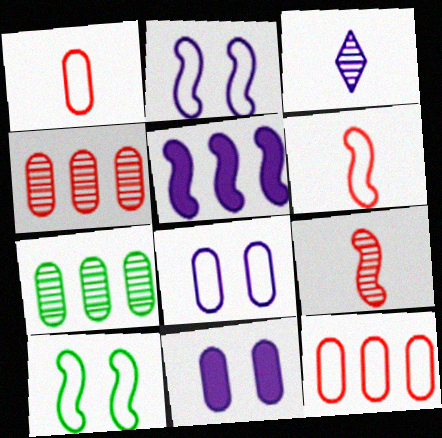[[1, 7, 11], 
[3, 5, 8], 
[5, 9, 10]]